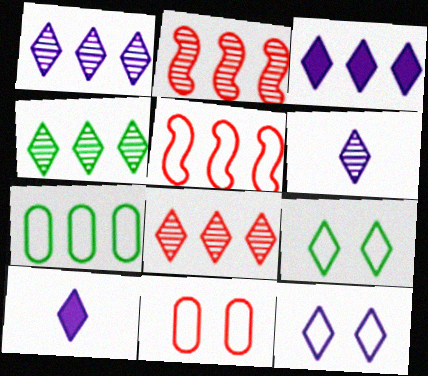[[1, 4, 8], 
[1, 10, 12], 
[2, 3, 7], 
[3, 6, 12], 
[8, 9, 10]]